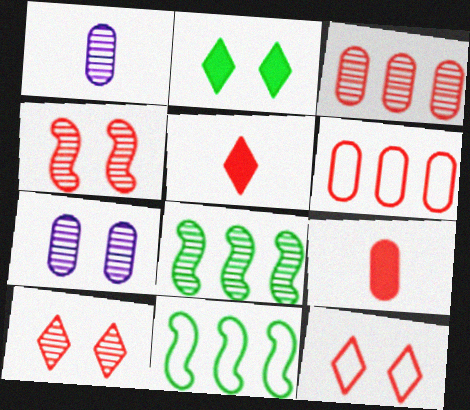[[1, 8, 10], 
[4, 5, 6], 
[5, 7, 11]]